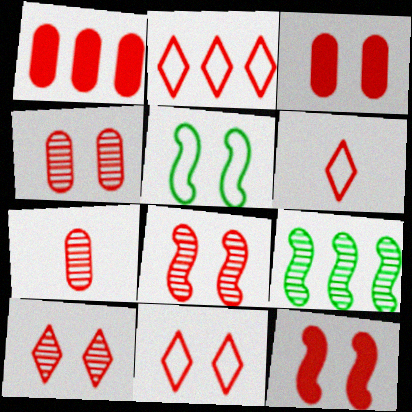[[1, 6, 8], 
[2, 6, 11], 
[2, 7, 12], 
[3, 8, 11], 
[4, 8, 10], 
[4, 11, 12]]